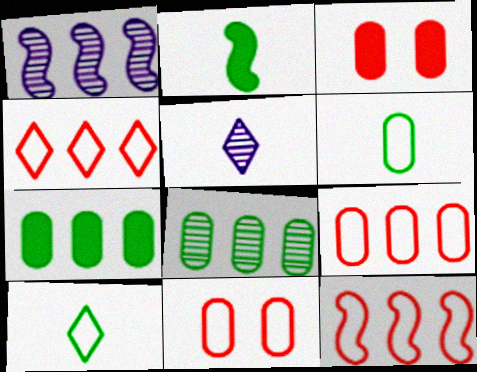[[1, 3, 10], 
[1, 4, 7], 
[4, 9, 12]]